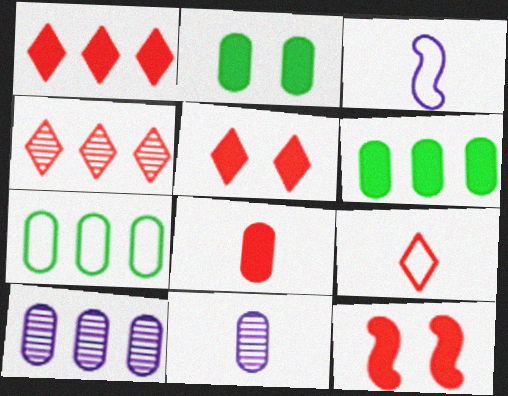[[1, 8, 12], 
[2, 3, 4], 
[4, 5, 9]]